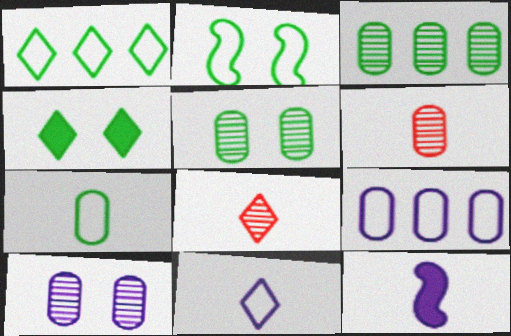[[1, 2, 7], 
[2, 4, 5], 
[3, 6, 10], 
[7, 8, 12]]